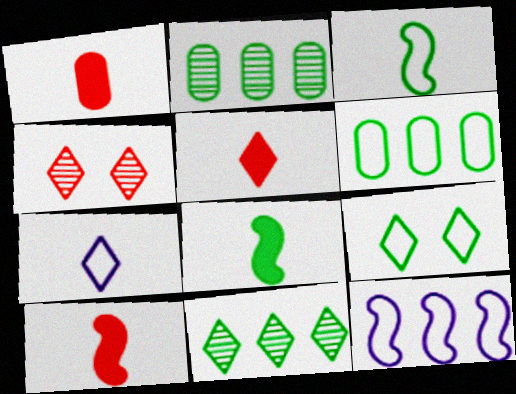[[1, 5, 10], 
[2, 8, 9], 
[3, 6, 9]]